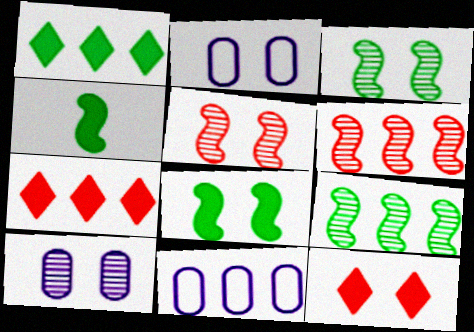[[1, 6, 11], 
[2, 3, 12], 
[7, 9, 11]]